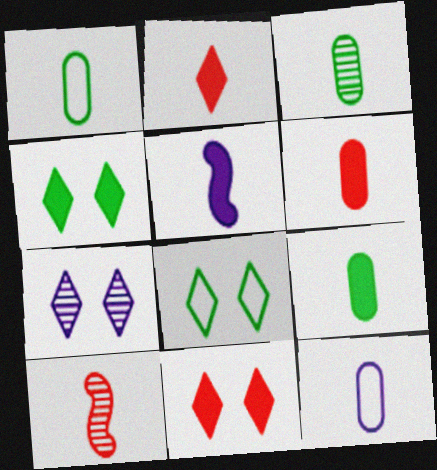[[1, 3, 9], 
[2, 5, 9], 
[3, 6, 12], 
[7, 8, 11]]